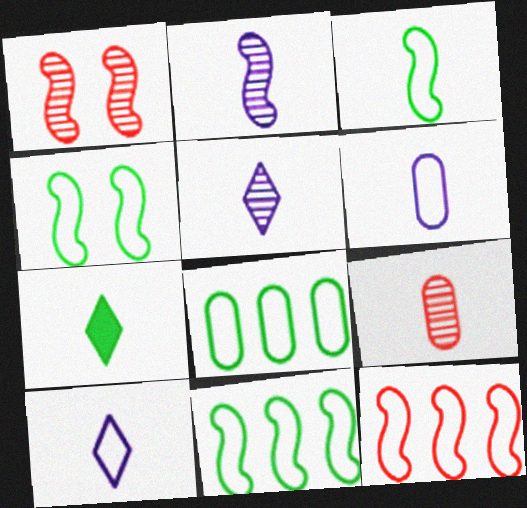[[3, 4, 11]]